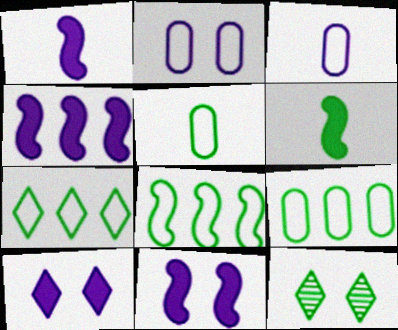[[1, 4, 11], 
[6, 9, 12], 
[7, 8, 9]]